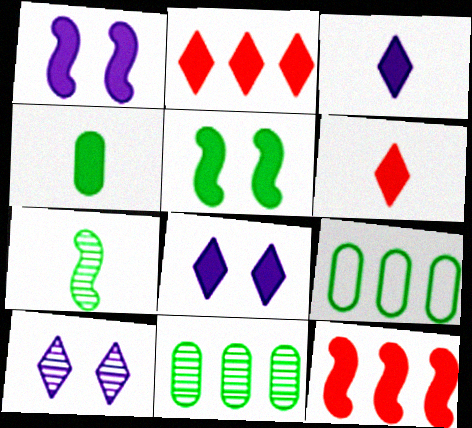[[1, 2, 4], 
[4, 8, 12]]